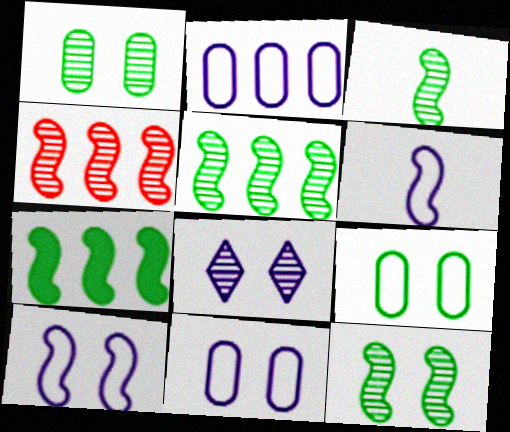[[3, 5, 12]]